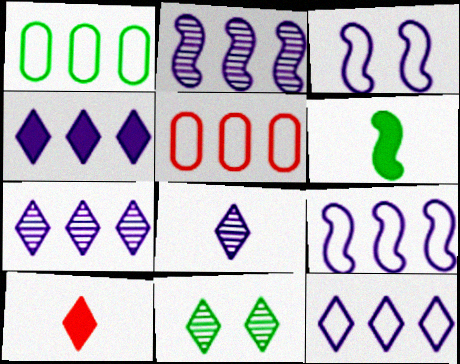[[1, 6, 11], 
[4, 7, 12], 
[10, 11, 12]]